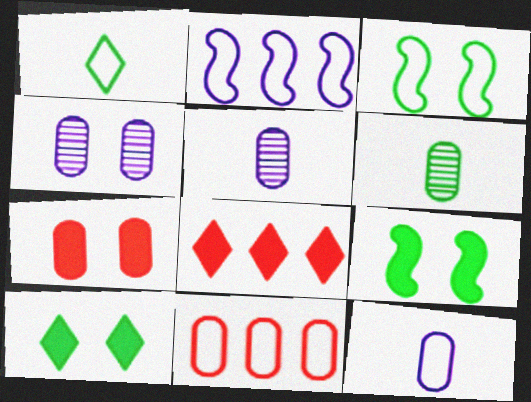[[3, 5, 8]]